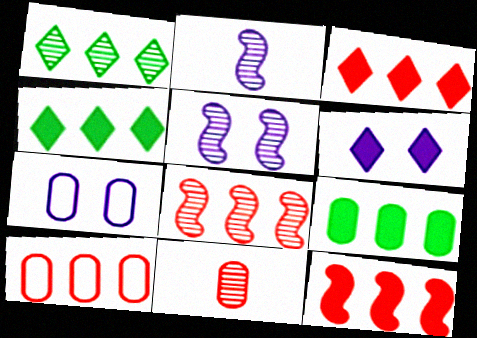[[1, 5, 11], 
[3, 8, 10], 
[5, 6, 7], 
[7, 9, 11]]